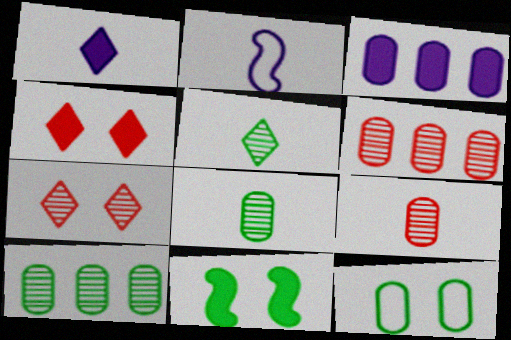[[2, 4, 10], 
[3, 9, 12]]